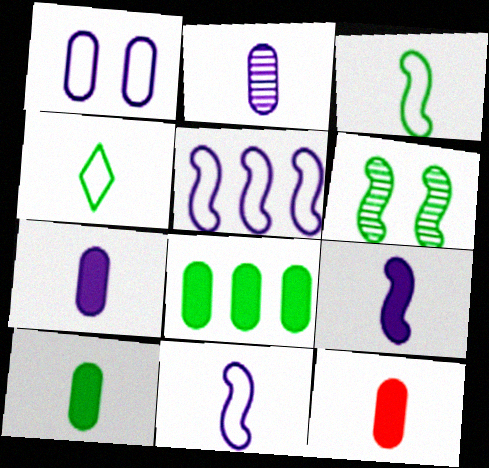[[4, 6, 8], 
[7, 10, 12]]